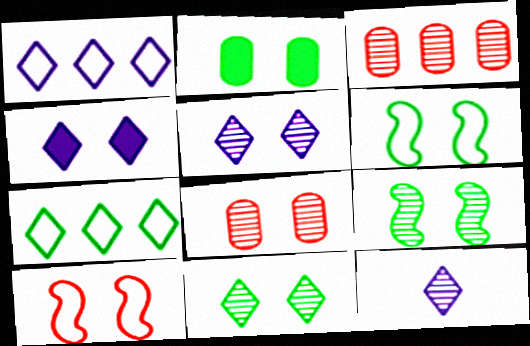[[1, 4, 12], 
[2, 5, 10], 
[2, 6, 11], 
[3, 9, 12], 
[4, 6, 8], 
[5, 8, 9]]